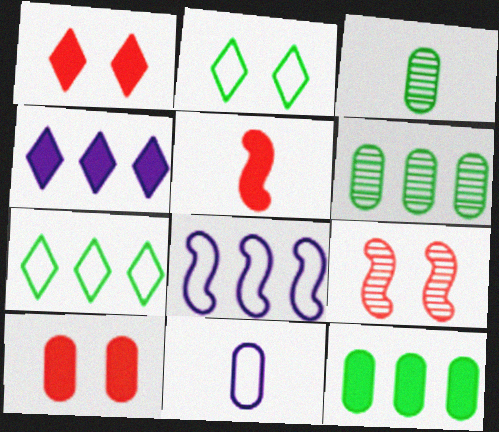[[1, 3, 8], 
[6, 10, 11]]